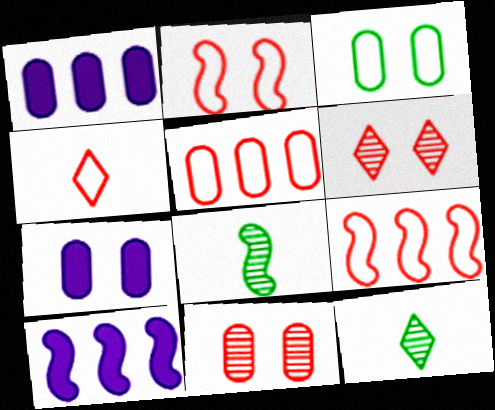[[1, 2, 12], 
[2, 4, 5], 
[2, 8, 10], 
[3, 7, 11], 
[7, 9, 12]]